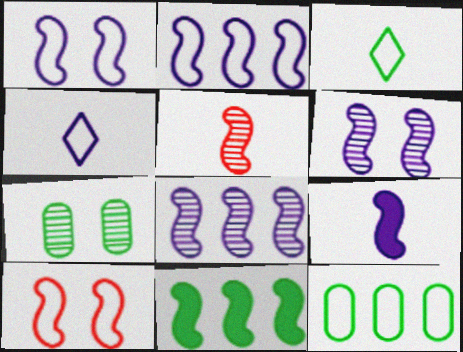[[1, 5, 11], 
[1, 8, 9], 
[2, 6, 9], 
[3, 7, 11], 
[4, 10, 12]]